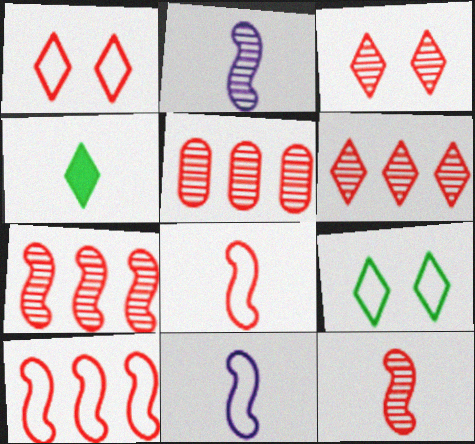[[3, 5, 12], 
[5, 6, 7]]